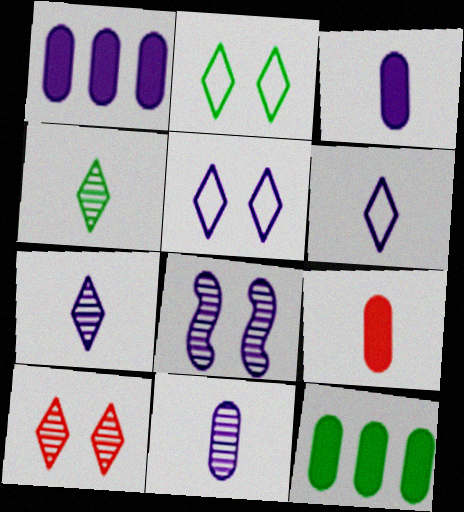[[1, 6, 8]]